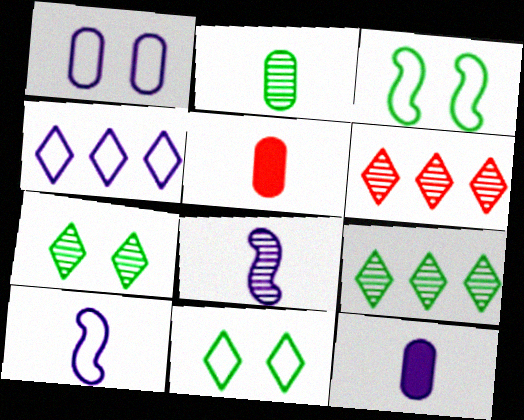[[1, 4, 10], 
[3, 6, 12]]